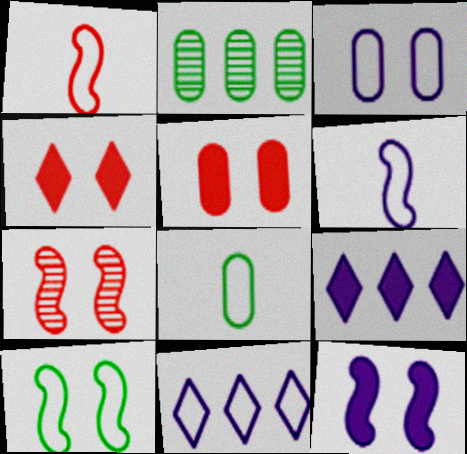[[2, 4, 6], 
[3, 6, 11], 
[7, 8, 9], 
[7, 10, 12]]